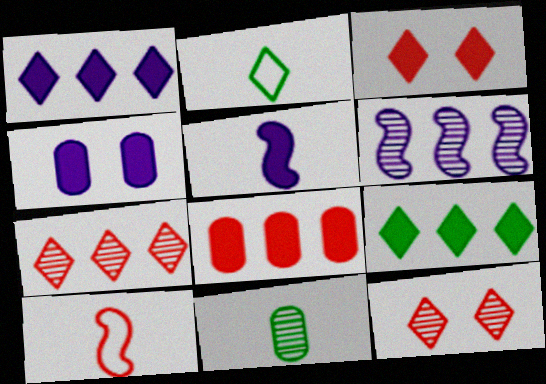[[1, 2, 12], 
[1, 4, 5], 
[6, 11, 12], 
[8, 10, 12]]